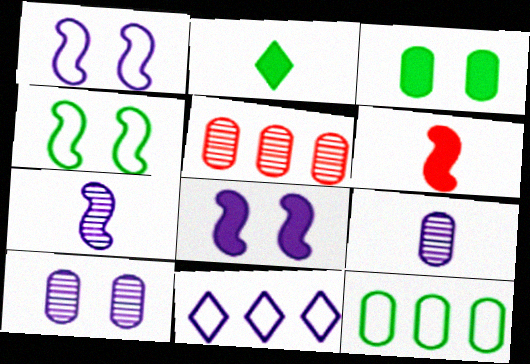[[1, 2, 5], 
[8, 9, 11]]